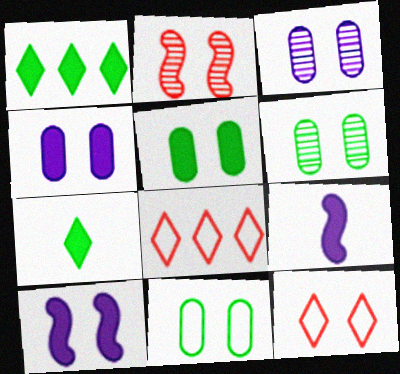[[5, 6, 11], 
[6, 8, 9], 
[6, 10, 12]]